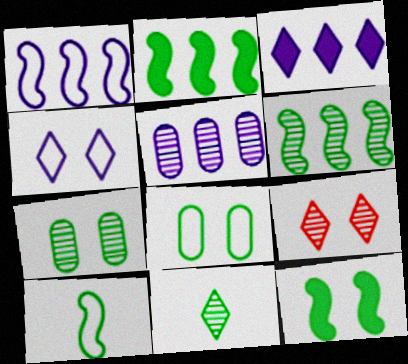[[1, 3, 5], 
[2, 8, 11], 
[6, 7, 11], 
[6, 10, 12]]